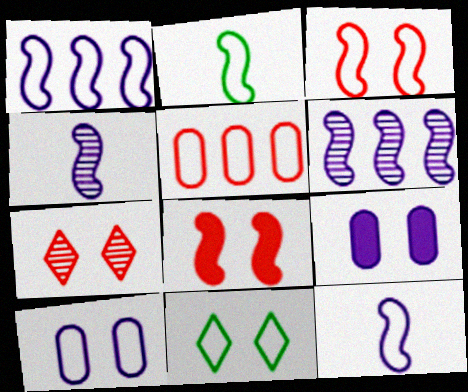[[1, 2, 3], 
[2, 6, 8], 
[3, 10, 11], 
[5, 11, 12]]